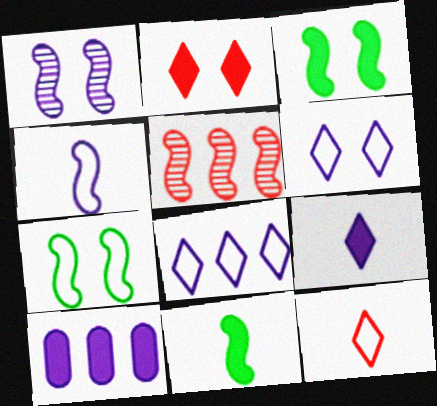[[2, 10, 11], 
[3, 4, 5]]